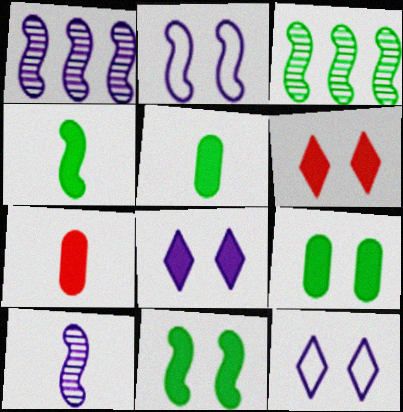[[3, 7, 12]]